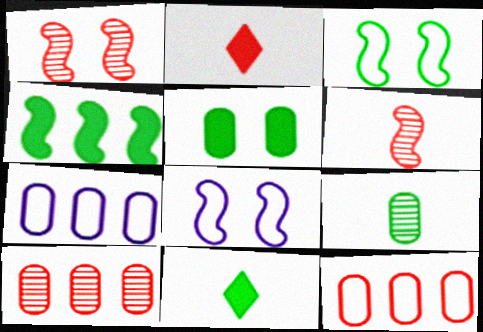[[1, 2, 12], 
[1, 7, 11], 
[4, 5, 11], 
[4, 6, 8], 
[8, 10, 11]]